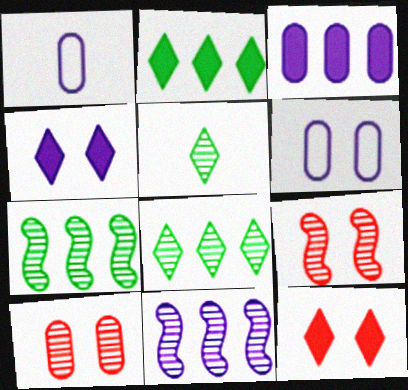[[1, 2, 9], 
[1, 4, 11], 
[1, 7, 12], 
[5, 10, 11]]